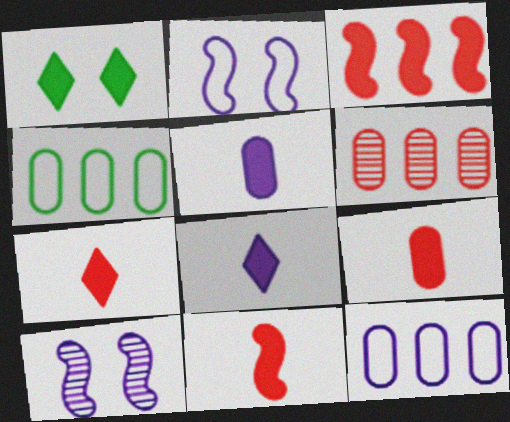[[1, 3, 5], 
[4, 7, 10], 
[7, 9, 11], 
[8, 10, 12]]